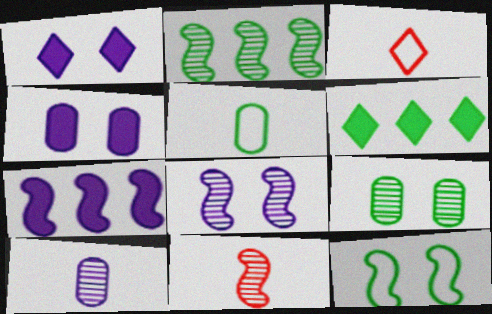[[2, 3, 4], 
[2, 8, 11], 
[3, 7, 9], 
[7, 11, 12]]